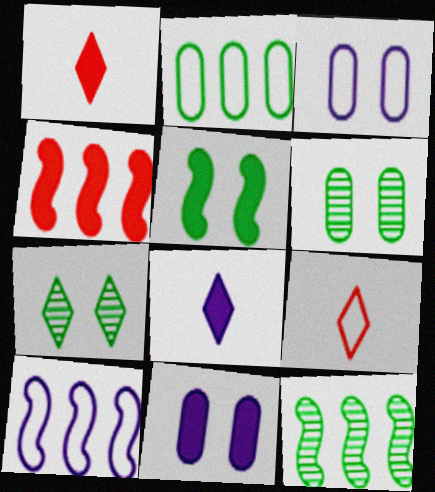[[1, 3, 12], 
[1, 6, 10], 
[4, 10, 12], 
[9, 11, 12]]